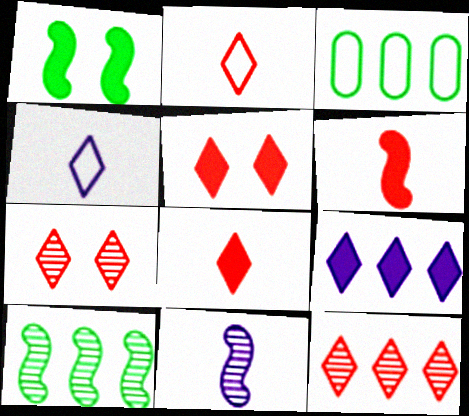[[2, 5, 12], 
[3, 5, 11]]